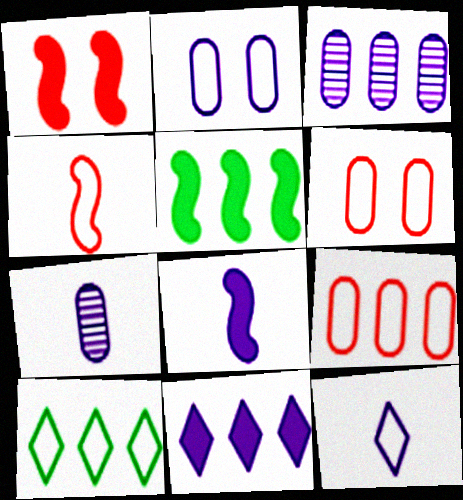[[1, 5, 8], 
[1, 7, 10], 
[2, 4, 10], 
[7, 8, 12]]